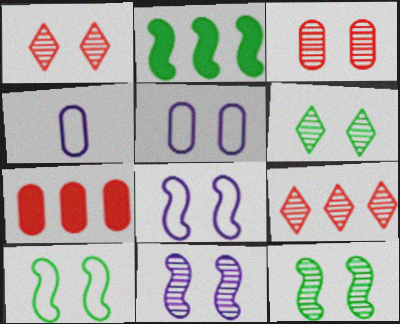[[1, 2, 4], 
[3, 6, 11]]